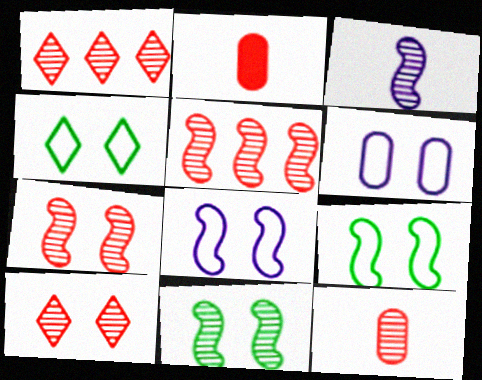[[1, 7, 12], 
[3, 5, 11], 
[5, 10, 12]]